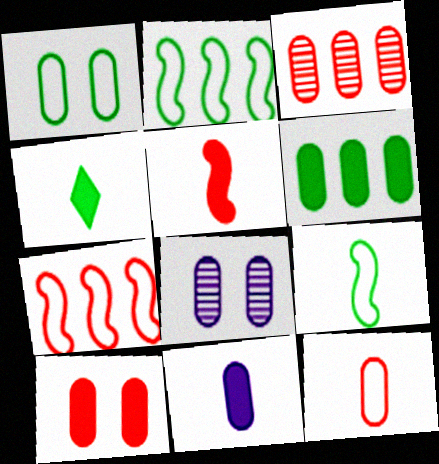[[1, 3, 11], 
[1, 8, 10], 
[3, 10, 12], 
[4, 5, 11], 
[4, 7, 8], 
[6, 8, 12], 
[6, 10, 11]]